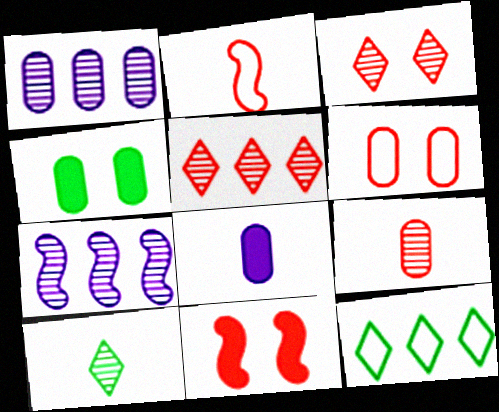[[2, 8, 10], 
[3, 6, 11]]